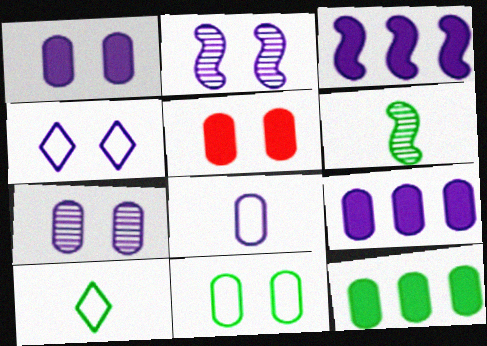[[1, 2, 4], 
[5, 7, 11], 
[7, 8, 9]]